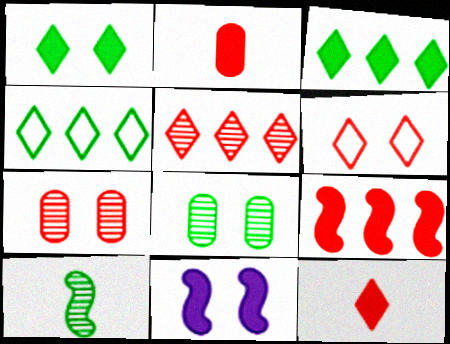[[2, 3, 11], 
[5, 6, 12], 
[6, 8, 11]]